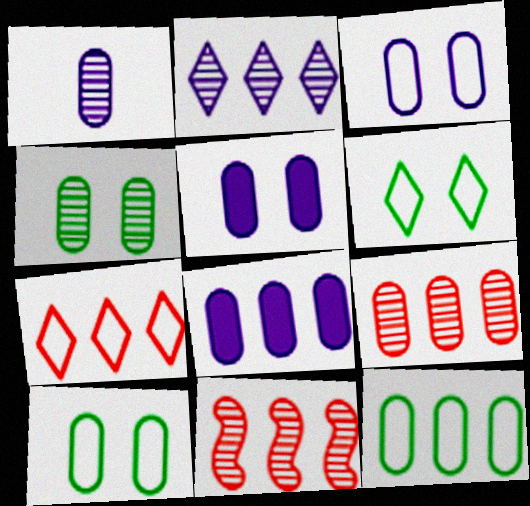[[1, 3, 8], 
[1, 4, 9], 
[8, 9, 12]]